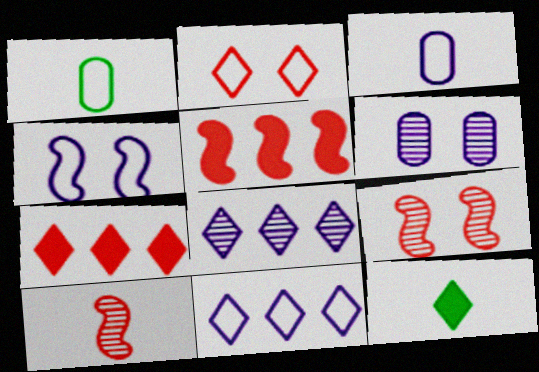[[2, 8, 12], 
[3, 4, 11], 
[3, 10, 12]]